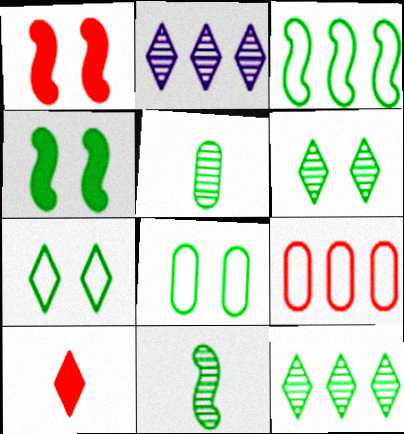[[2, 7, 10], 
[3, 4, 11], 
[4, 6, 8]]